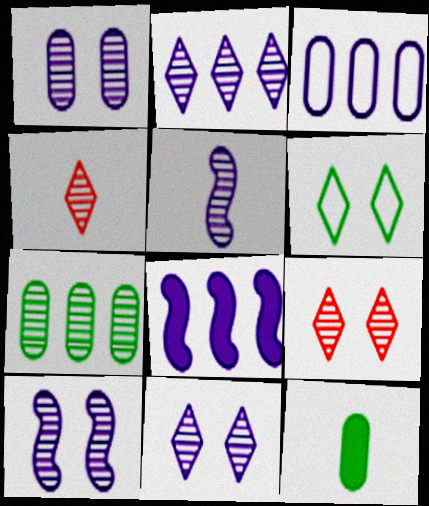[[1, 2, 5], 
[1, 10, 11], 
[2, 3, 8], 
[4, 7, 10], 
[5, 7, 9]]